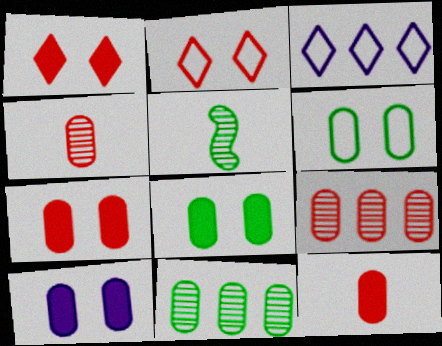[[3, 5, 7], 
[7, 8, 10]]